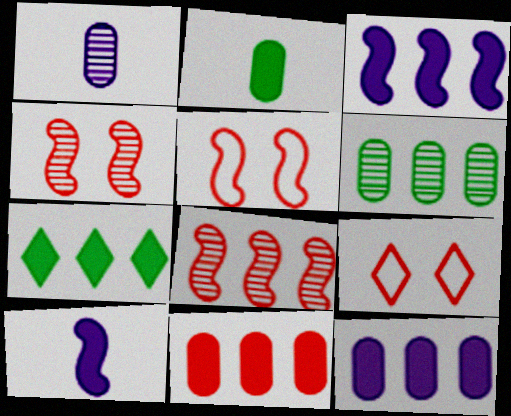[[1, 5, 7], 
[3, 7, 11], 
[6, 9, 10]]